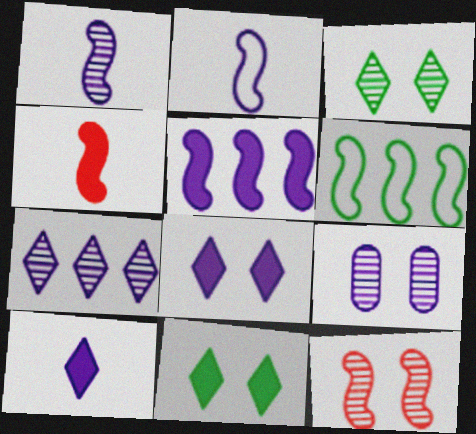[[1, 7, 9], 
[3, 9, 12]]